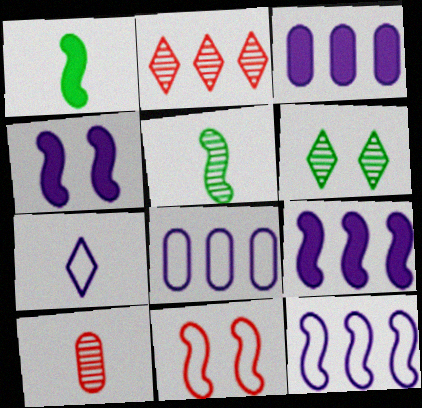[[1, 7, 10], 
[5, 9, 11]]